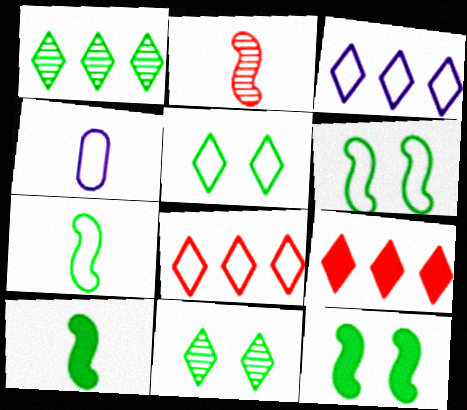[[1, 3, 9], 
[4, 6, 8]]